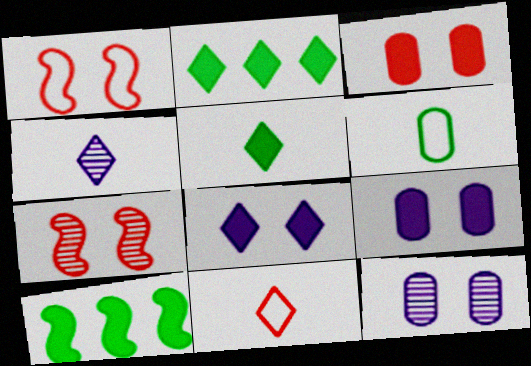[[4, 5, 11], 
[10, 11, 12]]